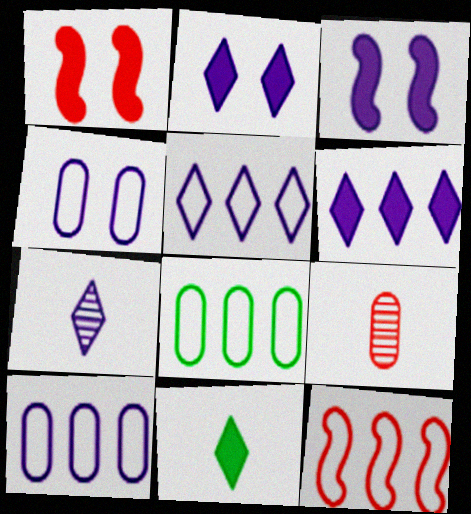[[1, 7, 8], 
[2, 5, 7], 
[3, 7, 10], 
[5, 8, 12]]